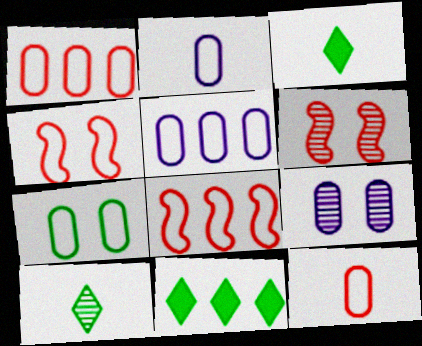[[1, 2, 7], 
[2, 6, 11], 
[3, 5, 6], 
[3, 8, 9], 
[5, 7, 12]]